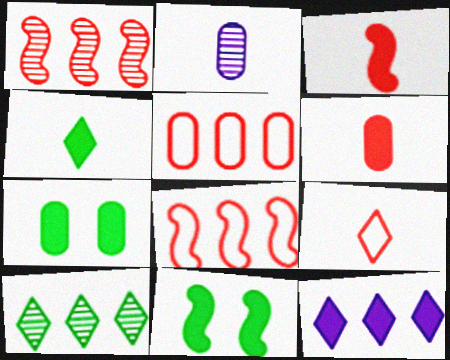[[2, 5, 7], 
[3, 7, 12], 
[6, 11, 12]]